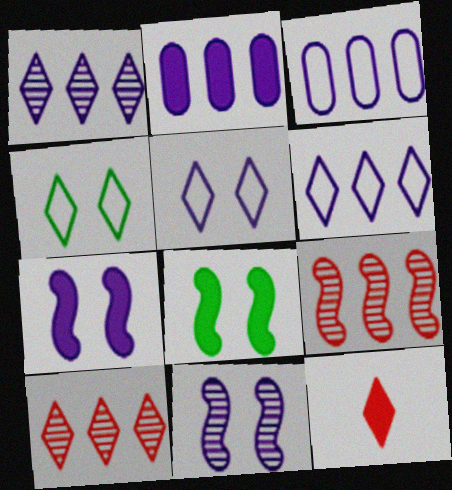[[1, 4, 12], 
[2, 8, 12]]